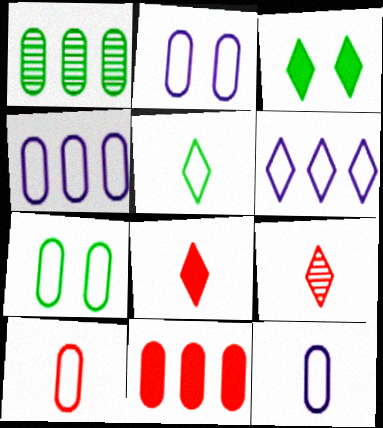[[1, 4, 11], 
[2, 4, 12], 
[3, 6, 9], 
[4, 7, 10]]